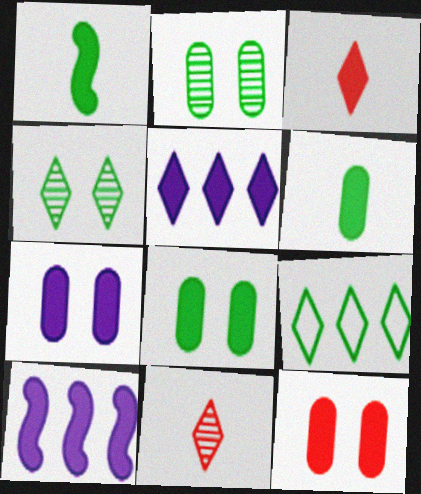[[1, 2, 9], 
[1, 5, 12], 
[3, 8, 10], 
[7, 8, 12]]